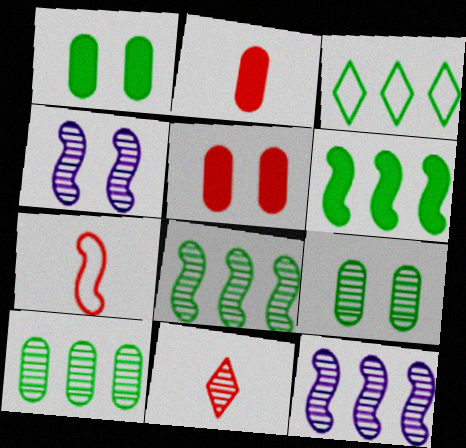[[2, 3, 4], 
[2, 7, 11], 
[3, 6, 10], 
[4, 6, 7], 
[4, 10, 11], 
[9, 11, 12]]